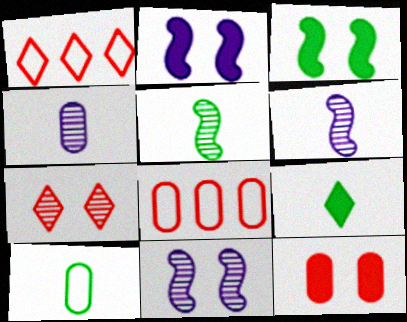[[1, 3, 4], 
[5, 9, 10], 
[8, 9, 11]]